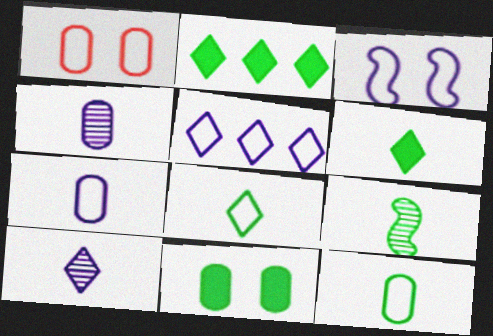[[3, 5, 7], 
[6, 9, 12]]